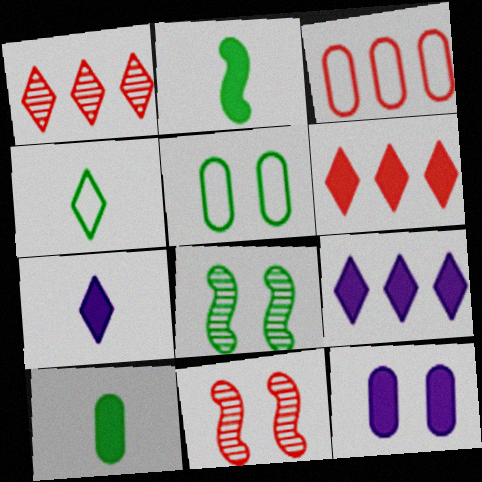[[2, 6, 12], 
[3, 7, 8]]